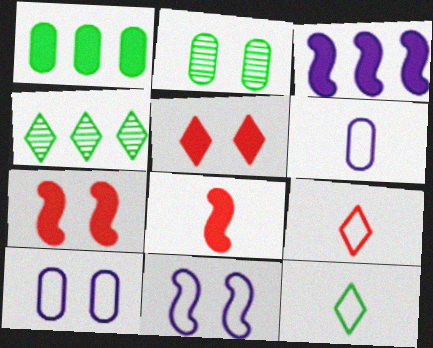[[2, 3, 9], 
[2, 5, 11], 
[4, 6, 7], 
[4, 8, 10]]